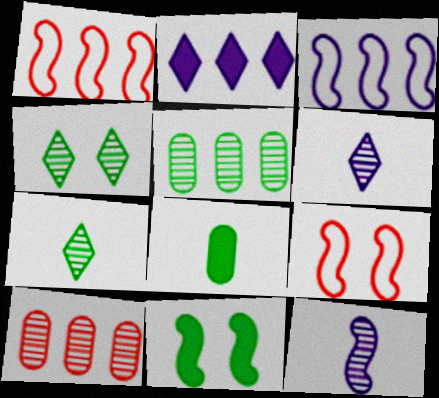[[1, 2, 5], 
[1, 11, 12], 
[4, 10, 12]]